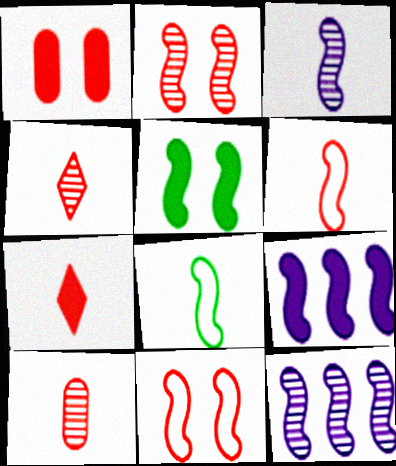[[2, 8, 9], 
[5, 6, 12], 
[6, 7, 10]]